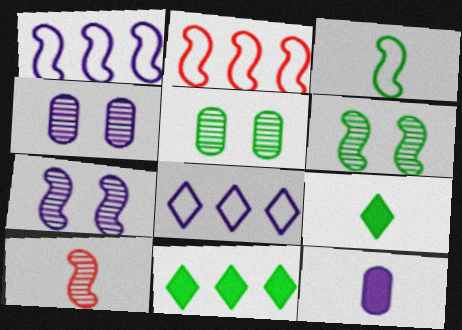[[2, 4, 9], 
[3, 5, 11], 
[7, 8, 12]]